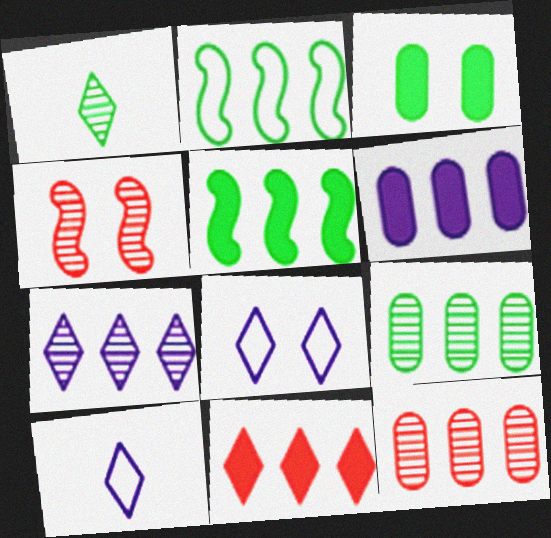[[1, 2, 3], 
[1, 8, 11], 
[3, 4, 8], 
[5, 6, 11]]